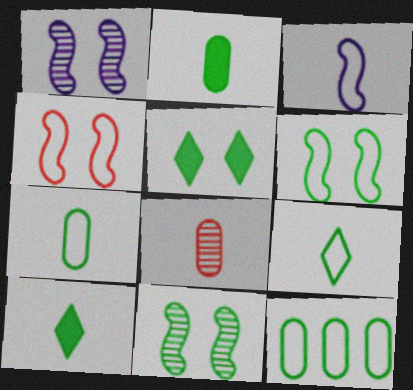[[3, 8, 10], 
[6, 9, 12], 
[10, 11, 12]]